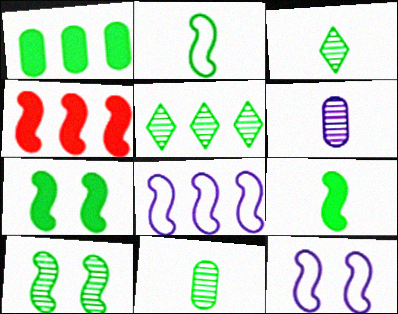[[5, 10, 11]]